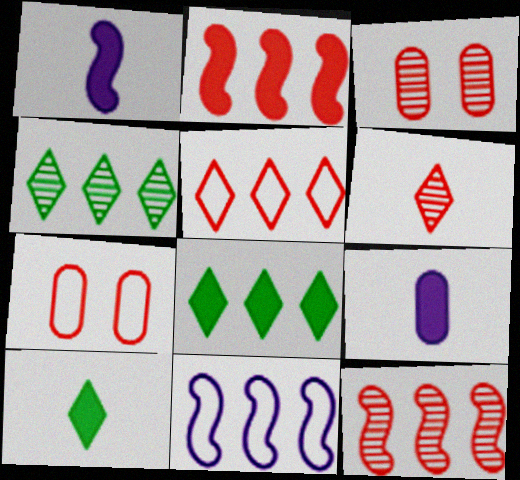[[1, 4, 7], 
[2, 6, 7], 
[3, 6, 12], 
[3, 10, 11]]